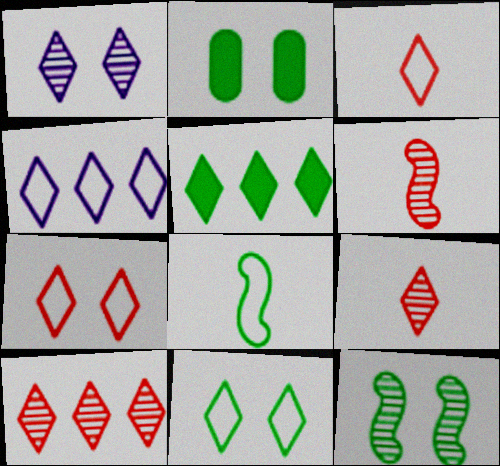[[1, 3, 5], 
[2, 4, 6], 
[2, 11, 12], 
[3, 4, 11], 
[4, 5, 10]]